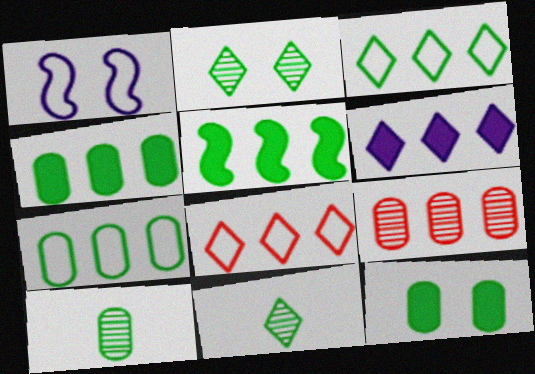[[7, 10, 12]]